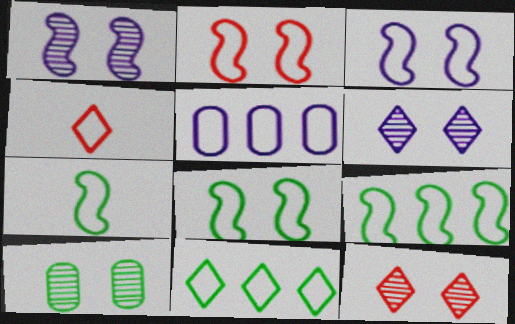[[1, 10, 12], 
[2, 3, 8], 
[4, 5, 8], 
[7, 8, 9]]